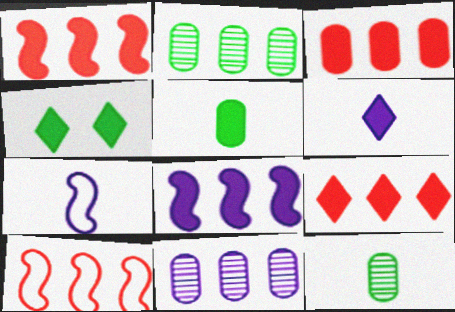[[1, 3, 9], 
[4, 6, 9]]